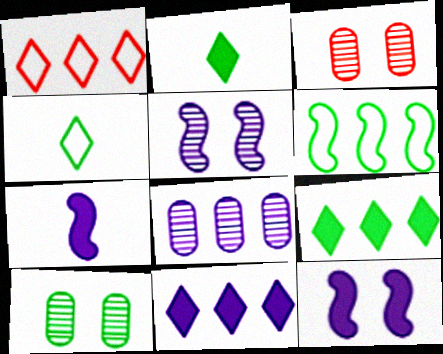[[1, 7, 10], 
[2, 6, 10]]